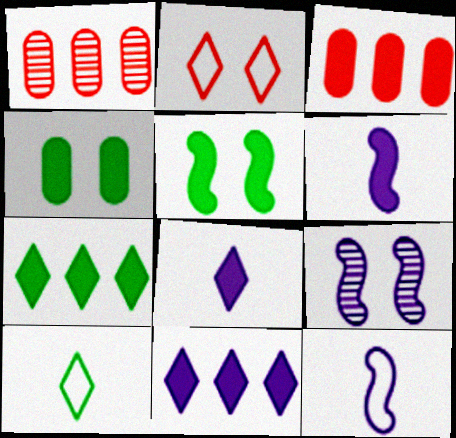[[2, 4, 9], 
[3, 5, 8], 
[3, 9, 10]]